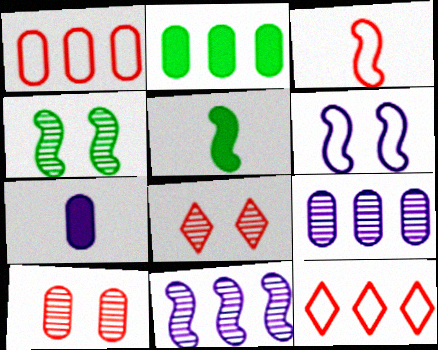[[1, 2, 9], 
[2, 11, 12], 
[4, 7, 12]]